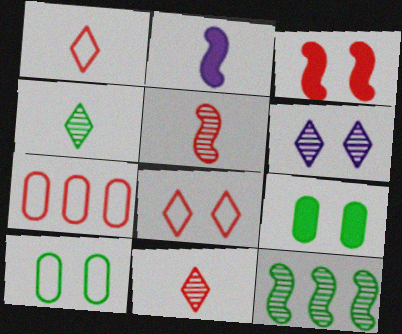[[3, 6, 10], 
[3, 7, 11]]